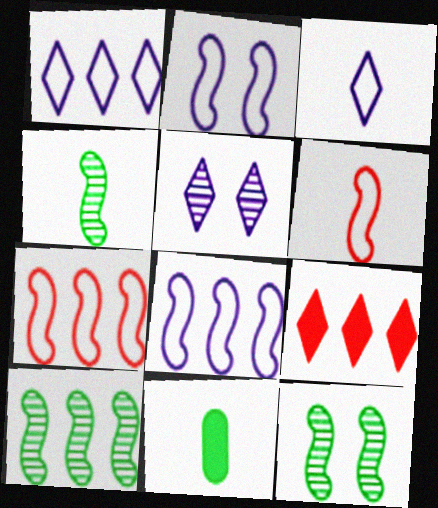[[4, 10, 12], 
[5, 7, 11]]